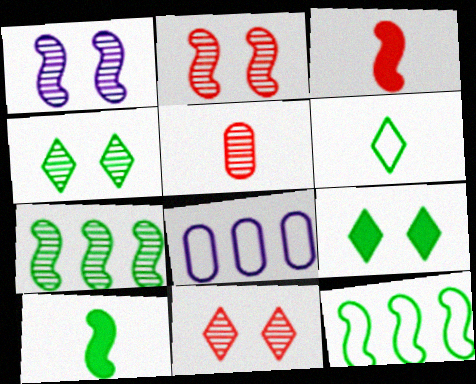[[1, 3, 12], 
[3, 4, 8], 
[8, 10, 11]]